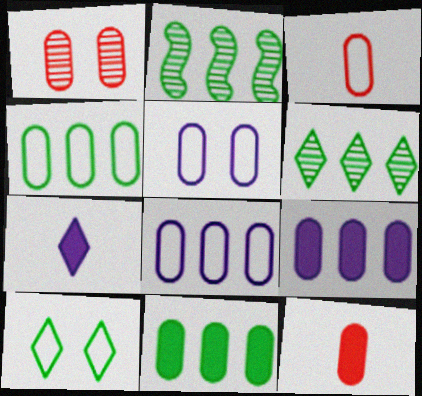[[3, 4, 5]]